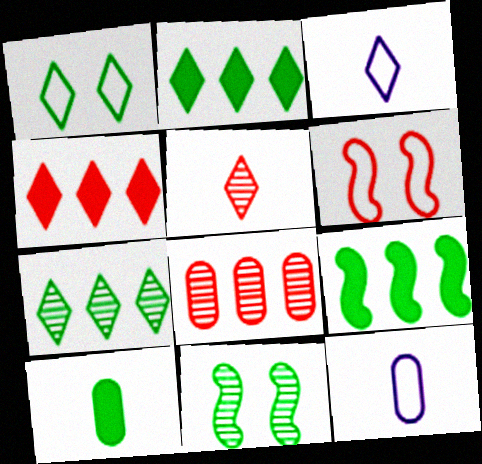[[4, 11, 12]]